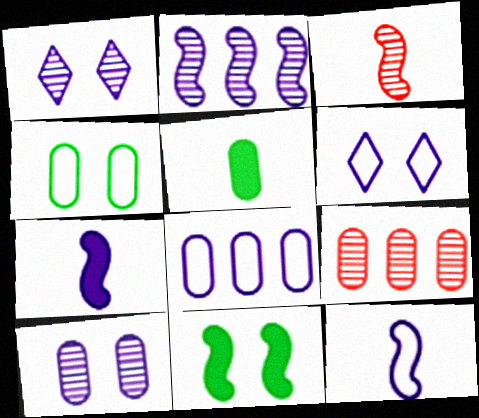[[1, 7, 8], 
[6, 8, 12]]